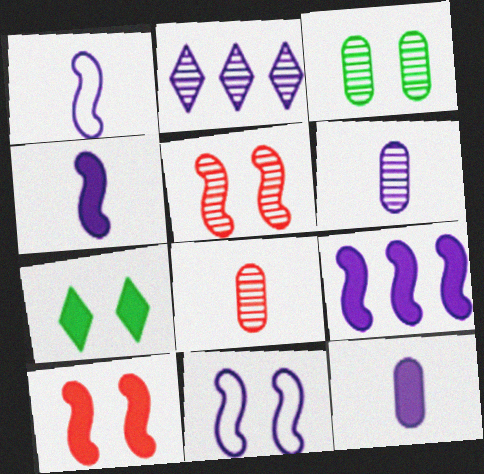[[2, 11, 12]]